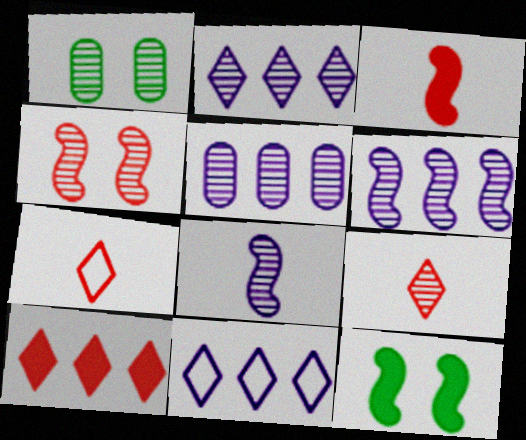[[1, 3, 11], 
[1, 6, 9], 
[2, 5, 6], 
[5, 7, 12]]